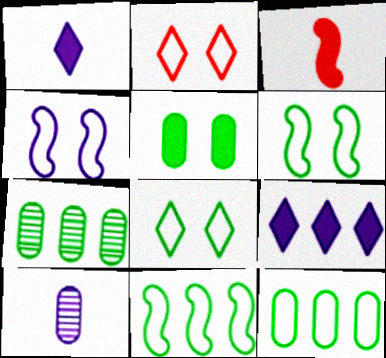[[3, 5, 9], 
[4, 9, 10]]